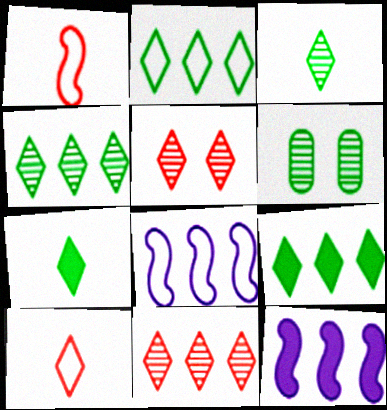[[2, 4, 9], 
[6, 10, 12]]